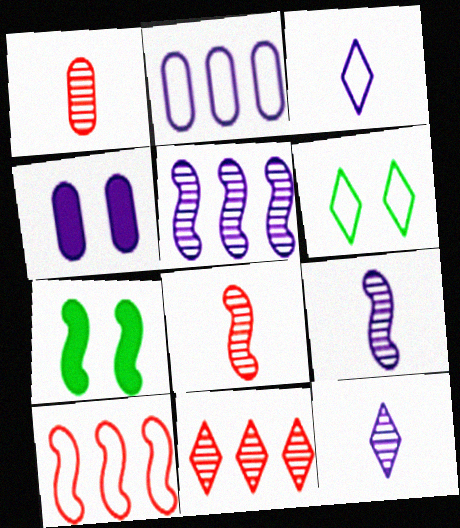[[3, 4, 5], 
[7, 9, 10]]